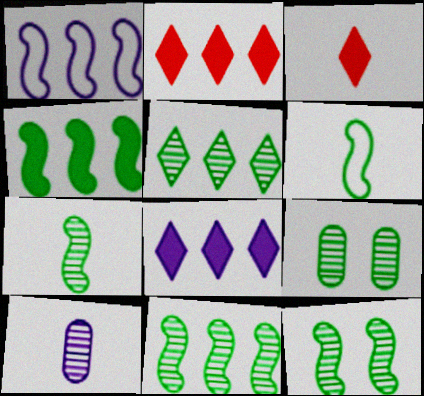[[1, 3, 9], 
[3, 6, 10], 
[4, 6, 12], 
[5, 7, 9], 
[7, 11, 12]]